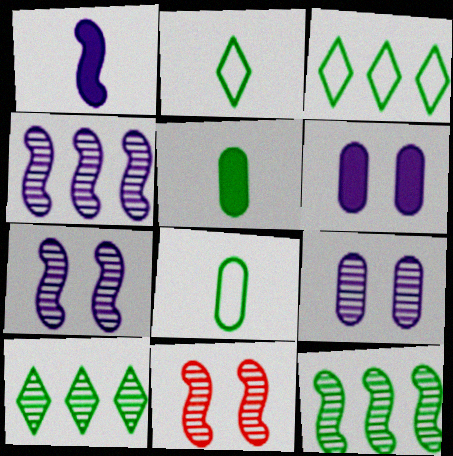[]